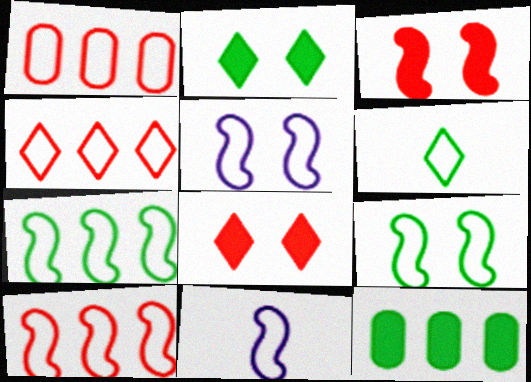[[1, 4, 10], 
[1, 5, 6], 
[9, 10, 11]]